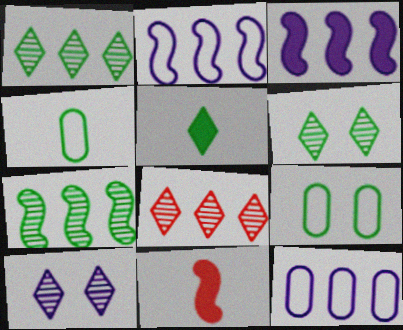[[5, 7, 9], 
[6, 11, 12]]